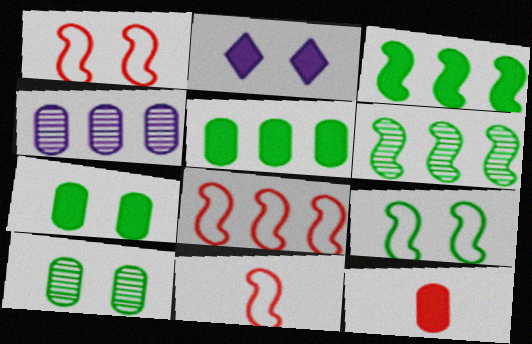[[1, 2, 10], 
[1, 8, 11], 
[2, 3, 12]]